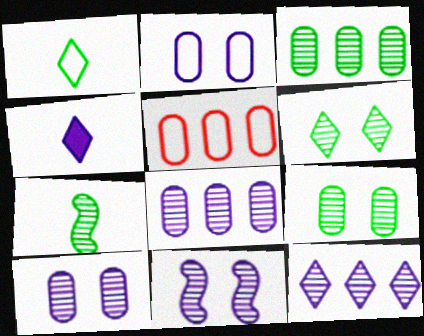[[3, 6, 7]]